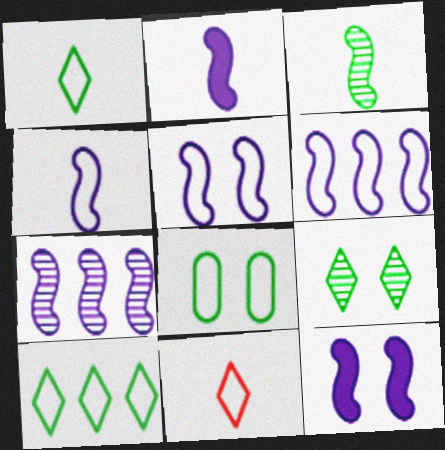[[2, 5, 7], 
[4, 5, 6], 
[4, 7, 12], 
[6, 8, 11]]